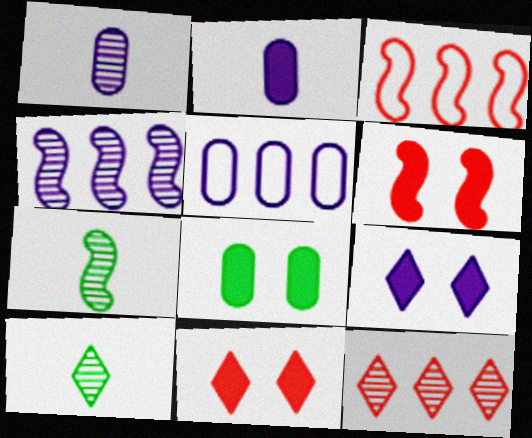[[5, 6, 10], 
[5, 7, 11], 
[6, 8, 9]]